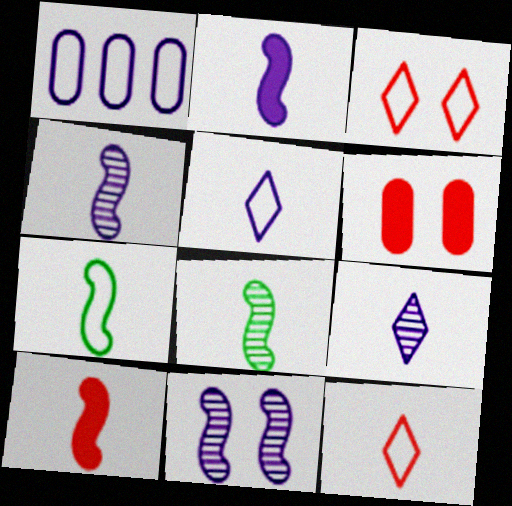[[1, 3, 7], 
[4, 7, 10]]